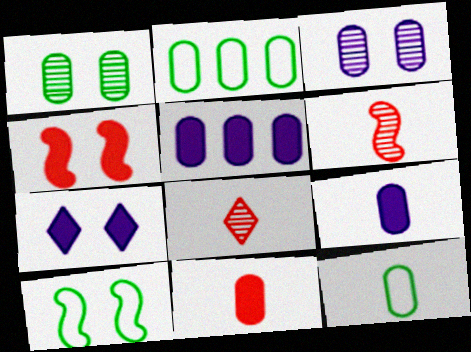[[2, 3, 11], 
[2, 6, 7], 
[5, 8, 10]]